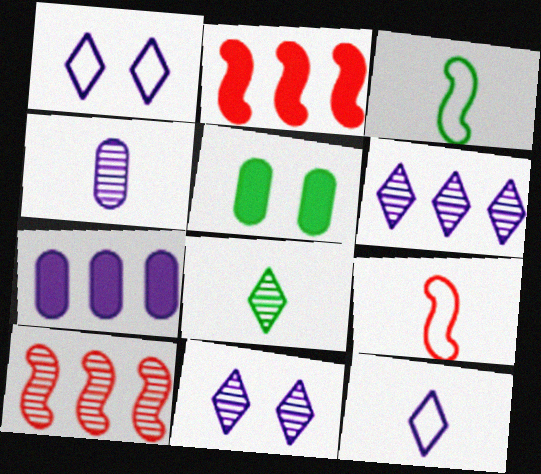[[5, 6, 9], 
[5, 10, 12]]